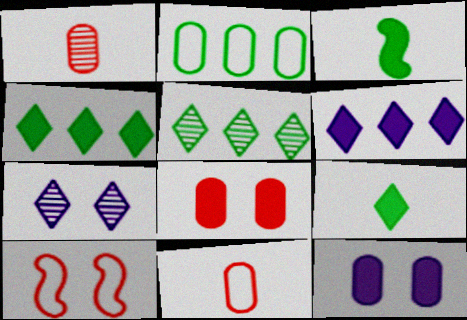[[1, 2, 12], 
[3, 6, 8]]